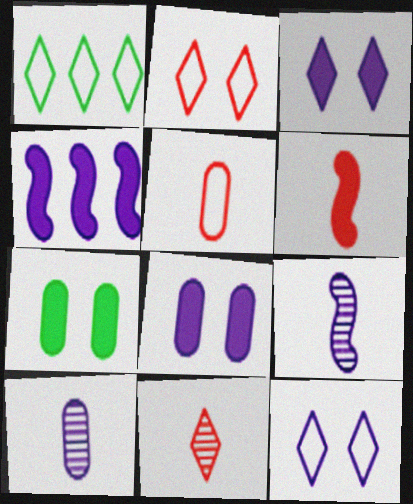[[1, 3, 11], 
[4, 10, 12], 
[5, 6, 11]]